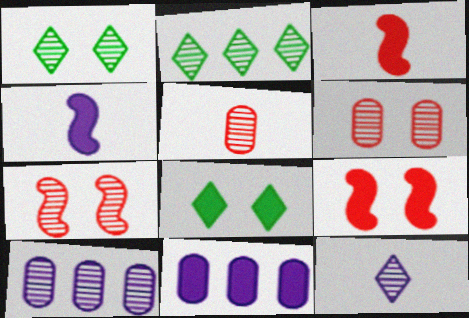[[3, 8, 11]]